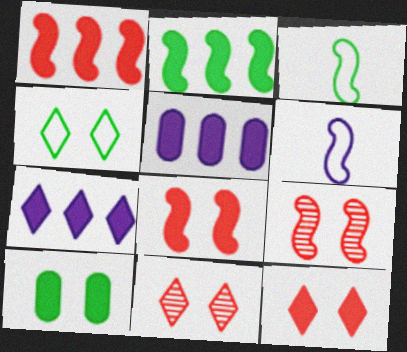[[2, 6, 9], 
[3, 5, 11]]